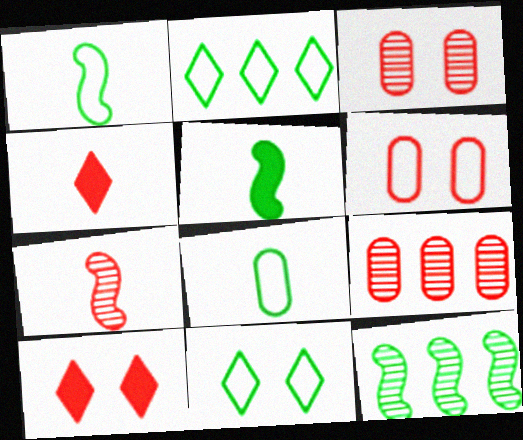[]